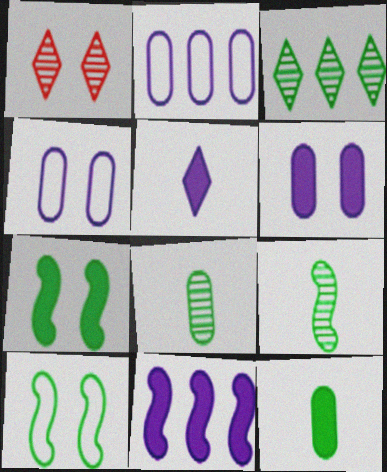[[1, 4, 7], 
[1, 6, 10], 
[3, 10, 12], 
[5, 6, 11]]